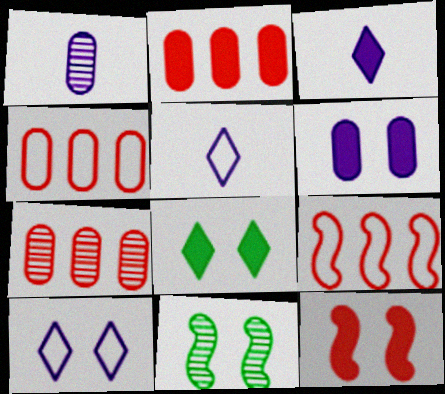[[1, 8, 9], 
[2, 4, 7], 
[2, 5, 11], 
[3, 4, 11], 
[6, 8, 12]]